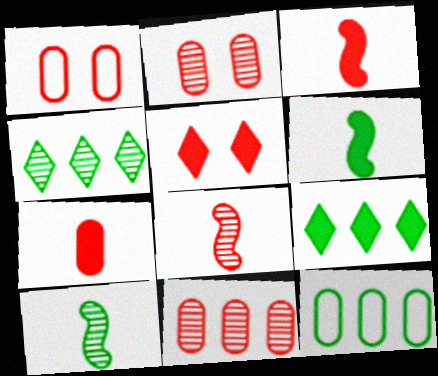[[1, 7, 11]]